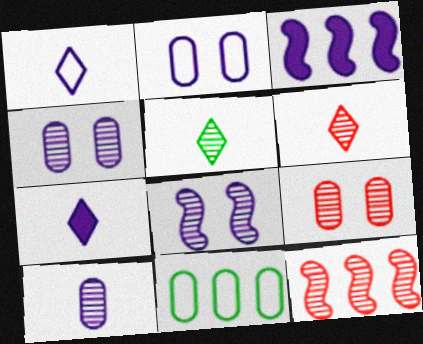[[1, 3, 4], 
[4, 5, 12], 
[6, 9, 12]]